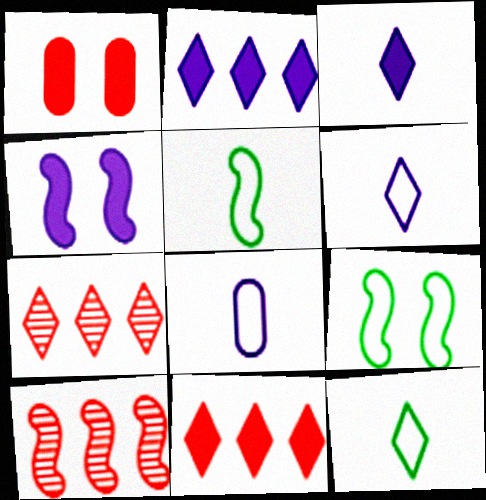[[4, 5, 10]]